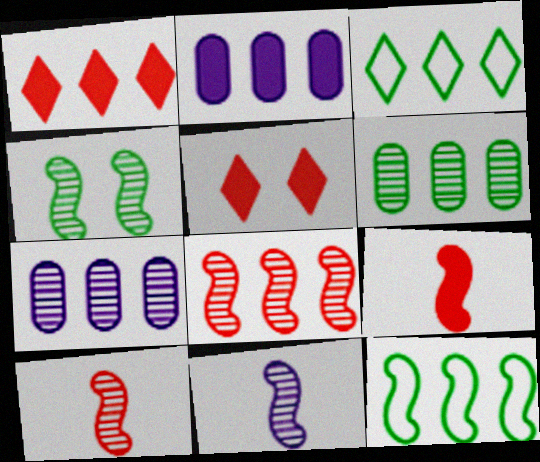[[1, 7, 12], 
[2, 3, 8], 
[4, 8, 11]]